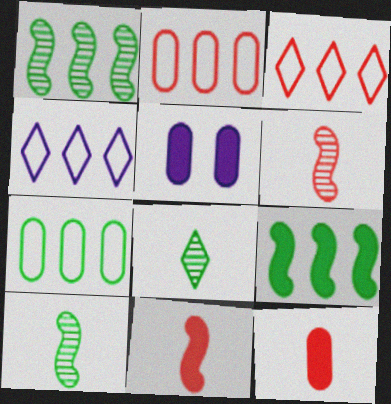[[3, 5, 10]]